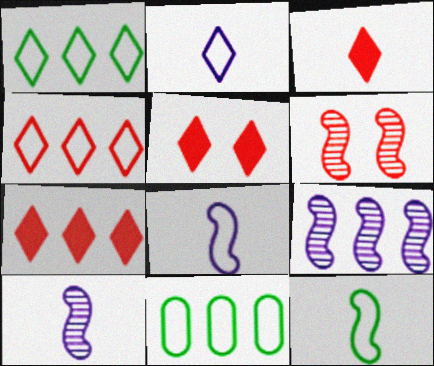[[3, 5, 7], 
[5, 10, 11], 
[7, 9, 11]]